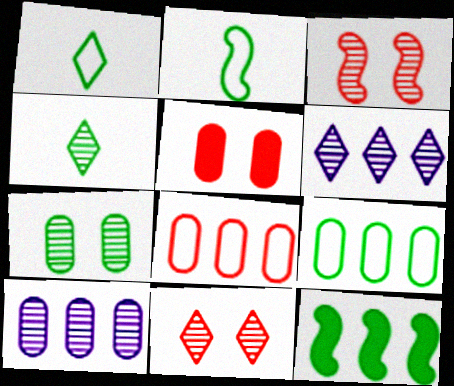[[1, 7, 12], 
[2, 5, 6], 
[3, 4, 10], 
[4, 6, 11], 
[6, 8, 12]]